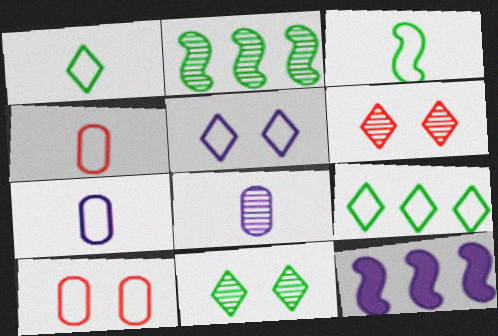[[2, 6, 8], 
[4, 11, 12], 
[5, 8, 12]]